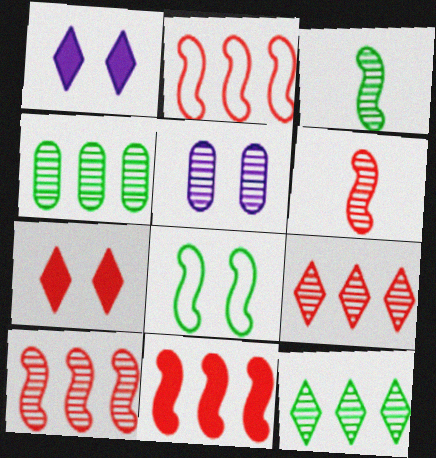[[2, 10, 11], 
[3, 5, 9], 
[5, 6, 12], 
[5, 7, 8]]